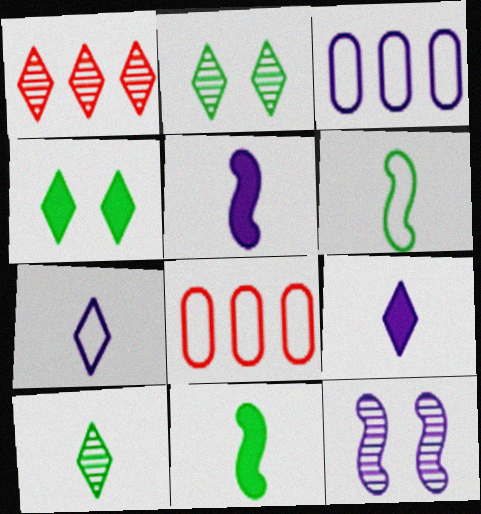[[1, 4, 7], 
[2, 5, 8], 
[3, 9, 12]]